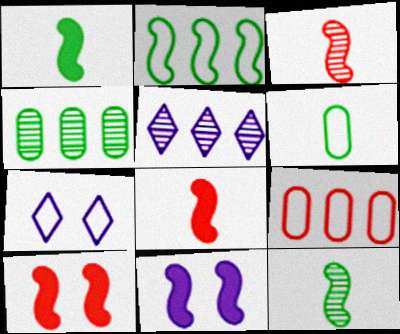[[2, 3, 11], 
[4, 7, 8], 
[5, 6, 10]]